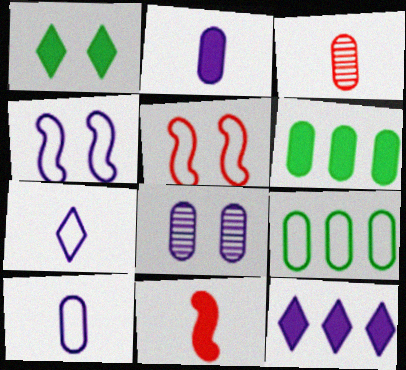[[1, 5, 8], 
[5, 7, 9]]